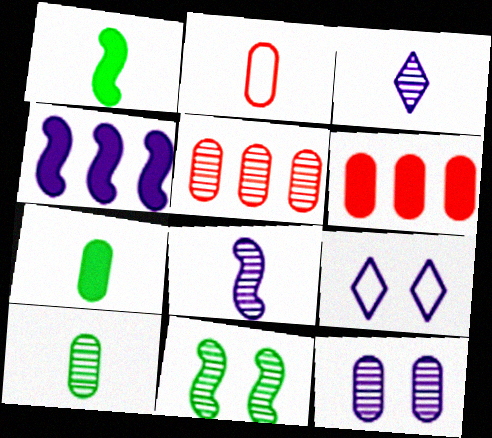[[1, 2, 3], 
[1, 5, 9], 
[3, 5, 11], 
[5, 10, 12]]